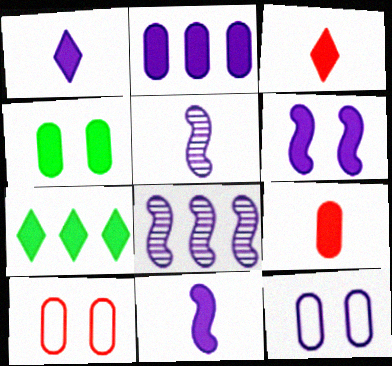[[1, 2, 6], 
[1, 8, 12], 
[2, 4, 9], 
[5, 7, 10], 
[6, 7, 9]]